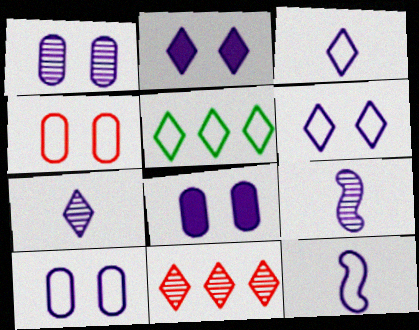[[1, 8, 10], 
[4, 5, 12]]